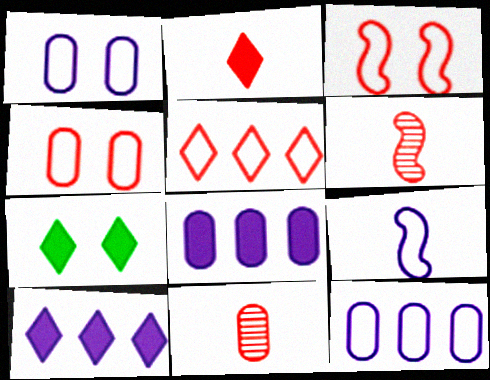[[2, 7, 10], 
[6, 7, 12]]